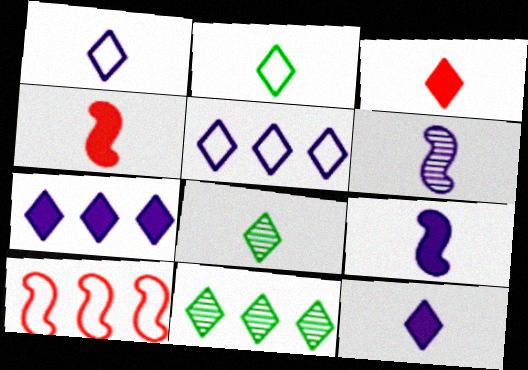[[1, 3, 8]]